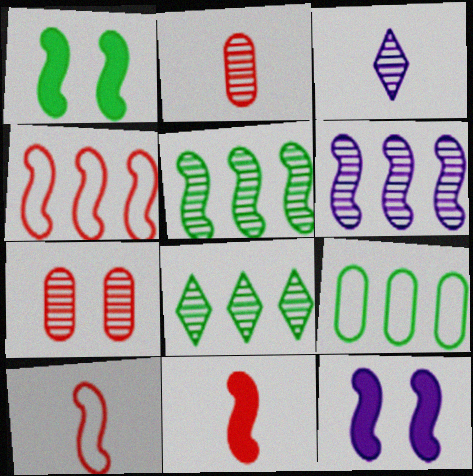[[1, 6, 10], 
[3, 5, 7], 
[5, 10, 12]]